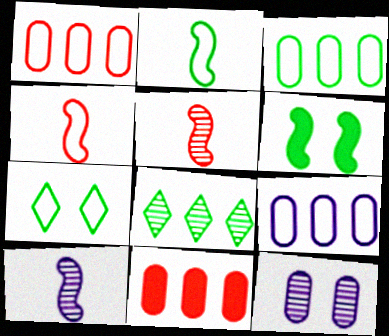[[1, 3, 9], 
[2, 3, 7], 
[4, 7, 9], 
[5, 8, 12], 
[7, 10, 11]]